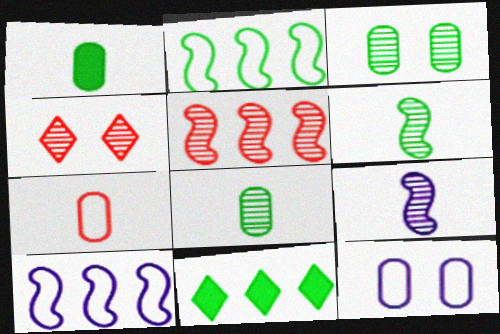[[1, 4, 10]]